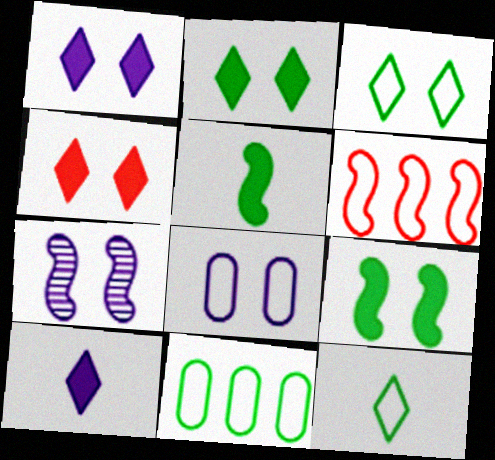[[1, 2, 4], 
[1, 7, 8], 
[5, 6, 7], 
[6, 8, 12]]